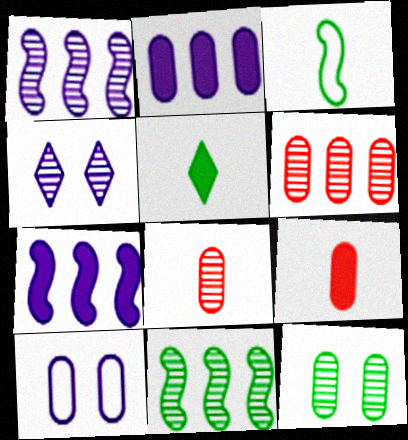[[4, 8, 11]]